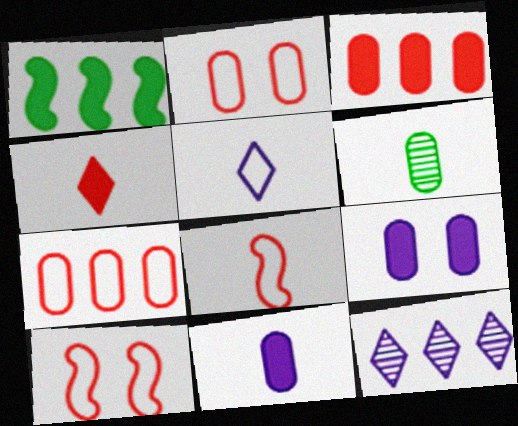[[1, 4, 9], 
[1, 7, 12], 
[6, 7, 9]]